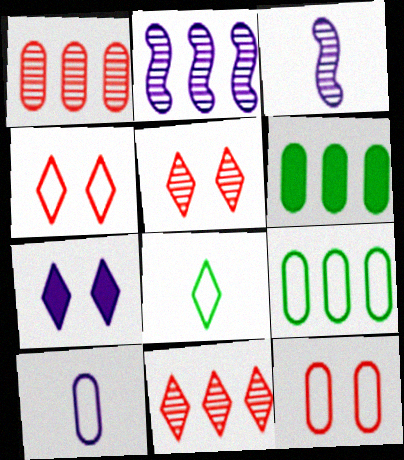[[2, 7, 10], 
[3, 4, 6], 
[7, 8, 11], 
[9, 10, 12]]